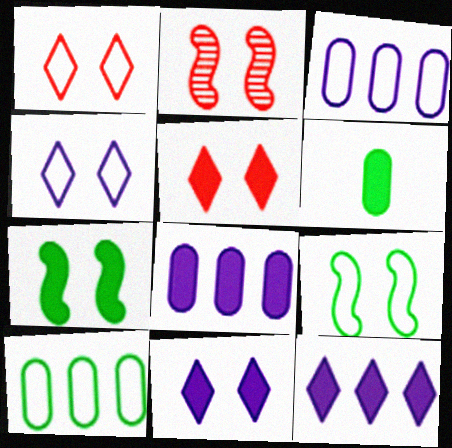[]